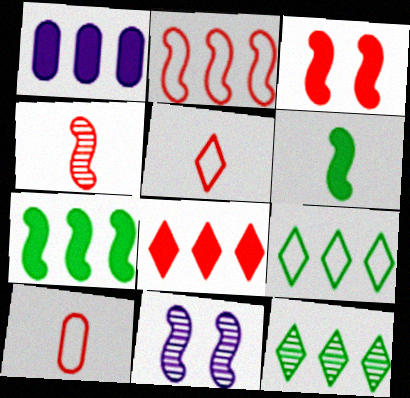[[1, 2, 12], 
[1, 7, 8], 
[2, 3, 4], 
[2, 6, 11]]